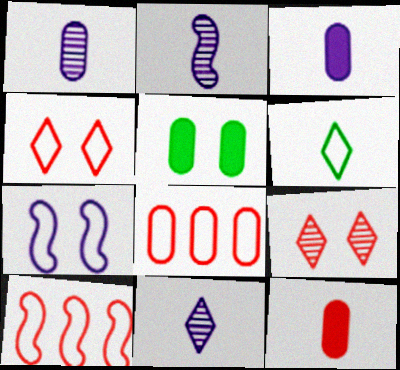[[1, 2, 11], 
[1, 5, 8], 
[2, 6, 12], 
[5, 7, 9], 
[5, 10, 11], 
[6, 7, 8], 
[9, 10, 12]]